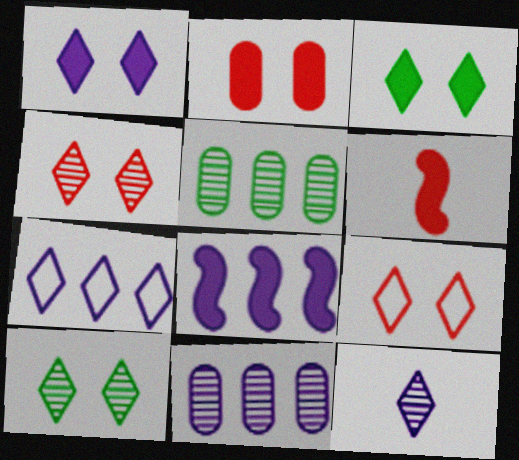[[1, 7, 12], 
[1, 9, 10], 
[7, 8, 11]]